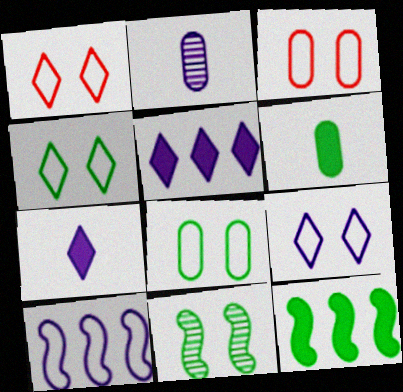[[1, 2, 12], 
[1, 4, 9]]